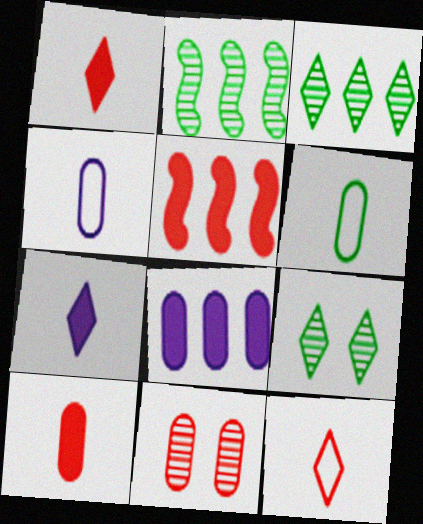[[4, 5, 9], 
[5, 11, 12], 
[6, 8, 11]]